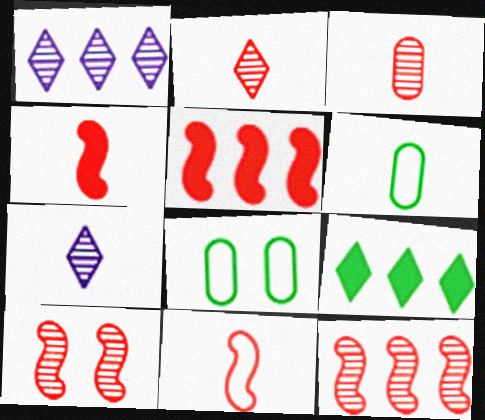[[1, 4, 8], 
[4, 6, 7], 
[5, 7, 8], 
[5, 10, 11]]